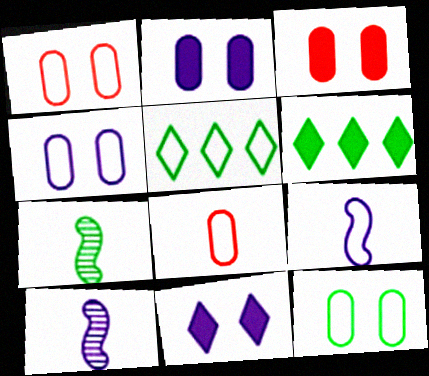[[1, 4, 12], 
[1, 5, 9], 
[1, 6, 10], 
[3, 5, 10], 
[6, 7, 12]]